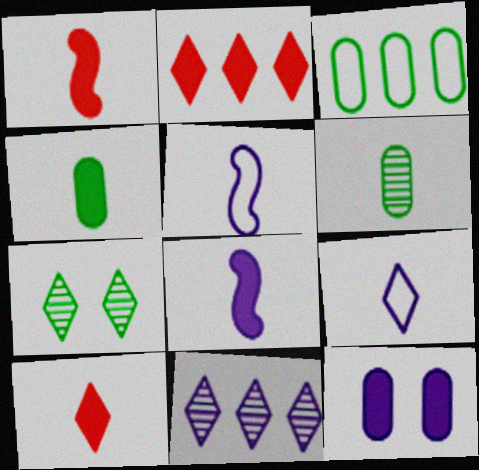[[1, 6, 9], 
[2, 7, 9], 
[4, 8, 10], 
[5, 6, 10], 
[5, 11, 12]]